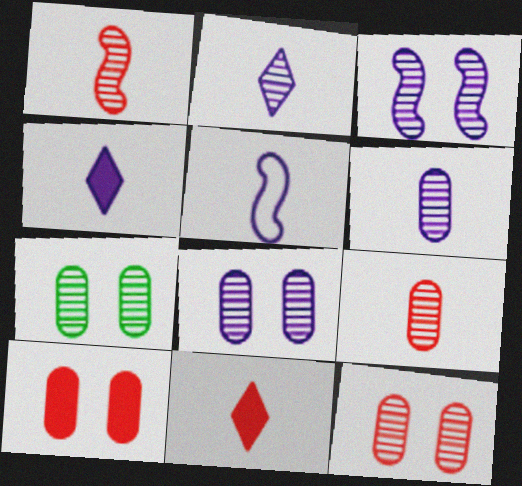[[4, 5, 6], 
[7, 8, 12]]